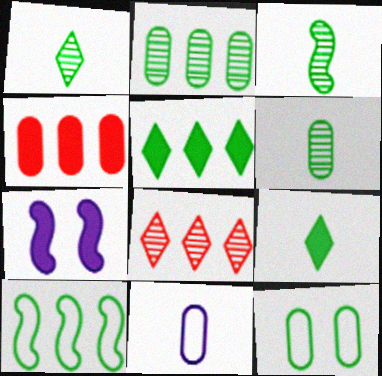[[1, 3, 6], 
[2, 5, 10], 
[3, 5, 12], 
[4, 7, 9]]